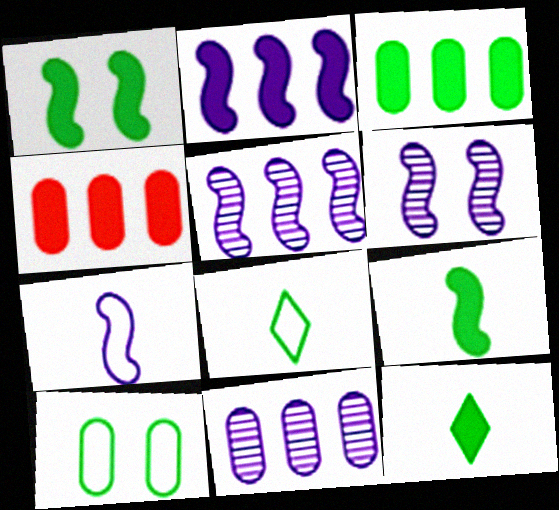[[1, 3, 12], 
[2, 6, 7], 
[4, 6, 8]]